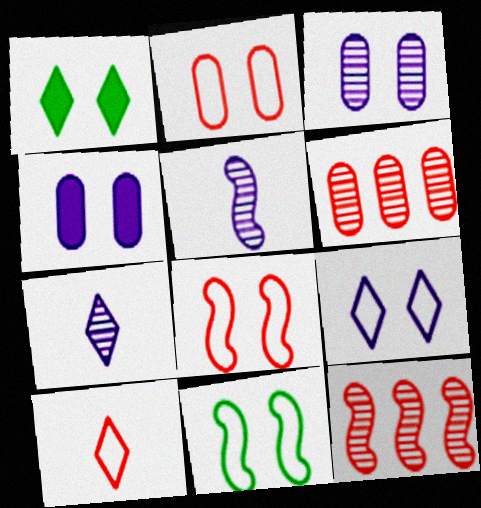[[1, 3, 8], 
[2, 9, 11]]